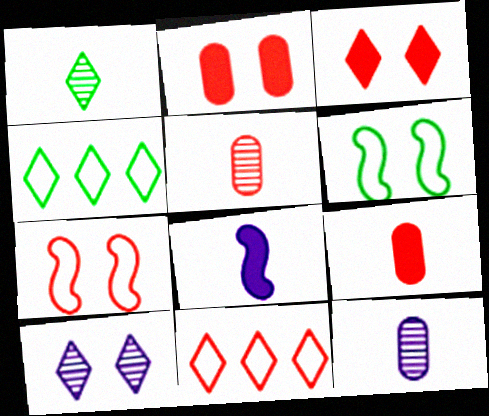[[2, 6, 10]]